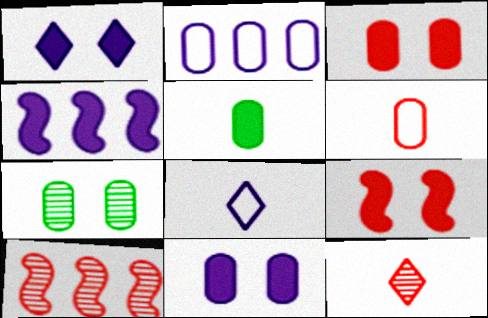[]